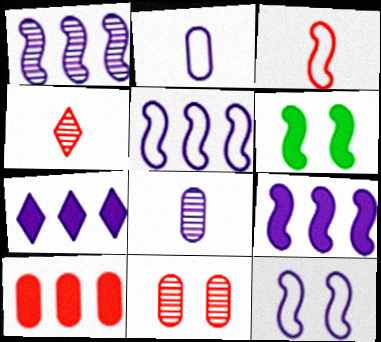[[1, 3, 6], 
[1, 5, 9], 
[7, 8, 12]]